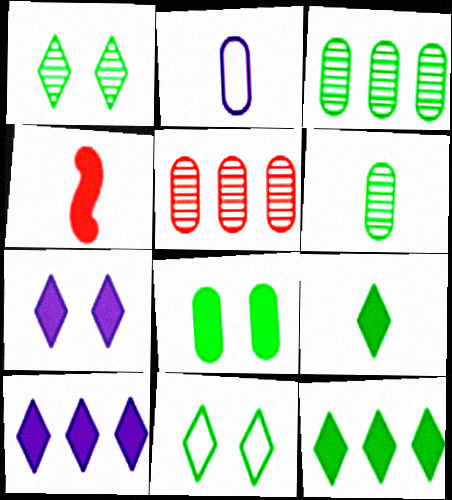[[2, 5, 8], 
[4, 8, 10]]